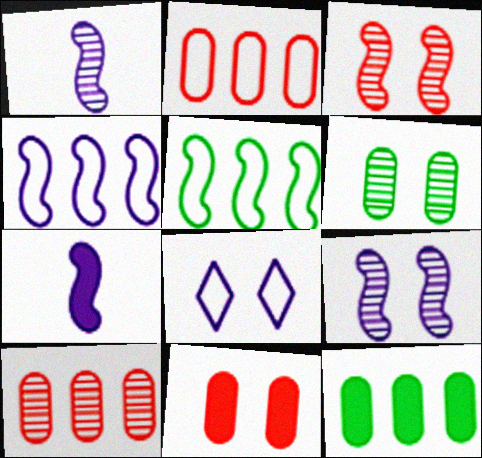[[3, 5, 7], 
[4, 7, 9]]